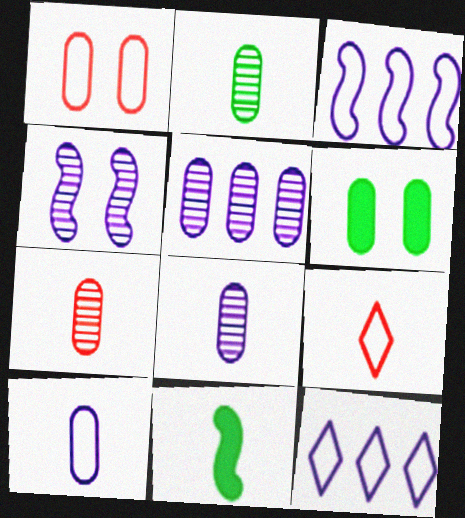[[2, 7, 8], 
[8, 9, 11]]